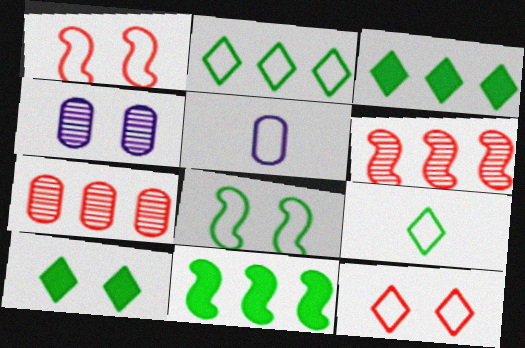[[1, 2, 5], 
[1, 4, 10], 
[5, 6, 10]]